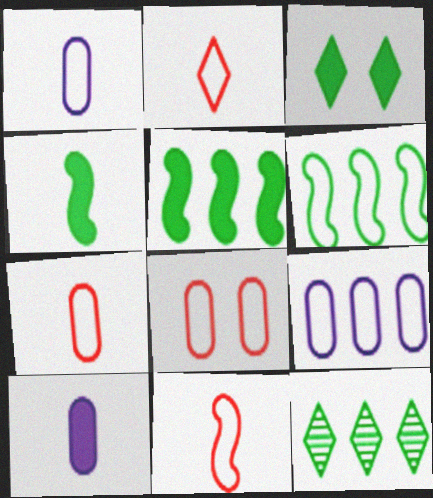[[2, 7, 11]]